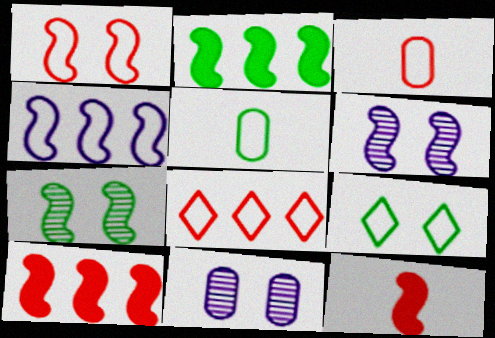[[1, 3, 8], 
[3, 4, 9], 
[4, 7, 12]]